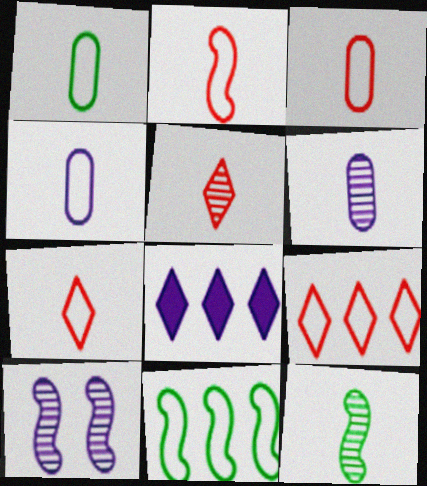[[1, 3, 4], 
[2, 3, 7], 
[4, 8, 10], 
[5, 6, 12]]